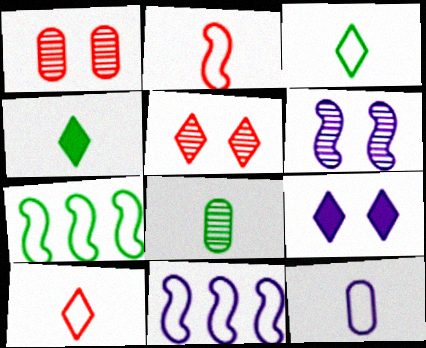[[1, 4, 11], 
[2, 3, 12]]